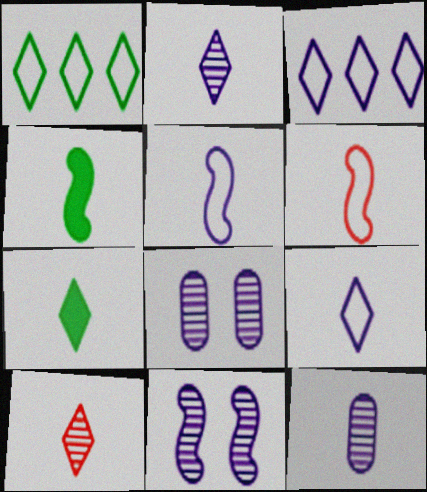[[6, 7, 12], 
[7, 9, 10]]